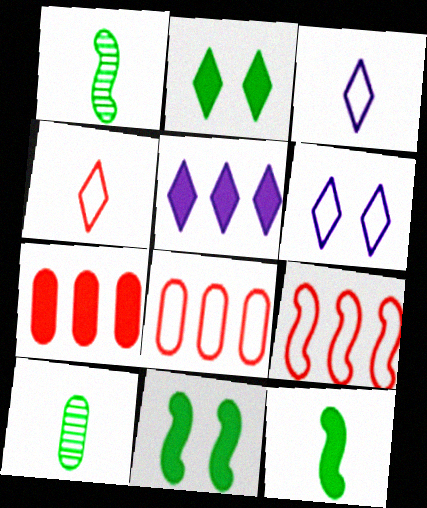[[1, 6, 7]]